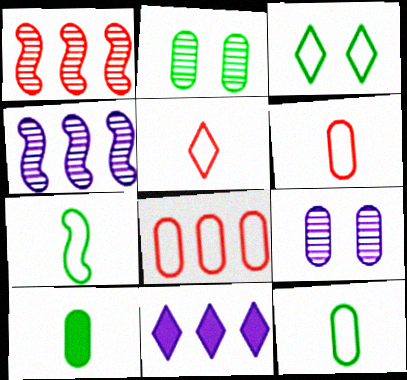[[8, 9, 10]]